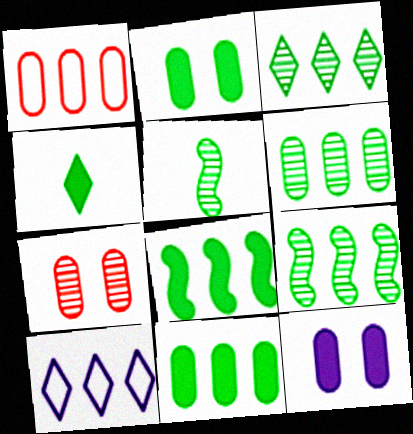[[2, 4, 8], 
[3, 6, 9]]